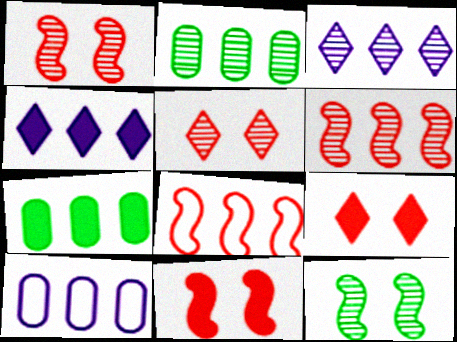[[2, 3, 6], 
[2, 4, 8], 
[3, 7, 8]]